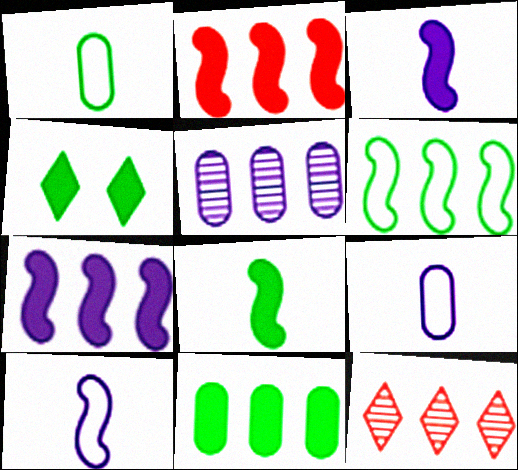[[4, 8, 11]]